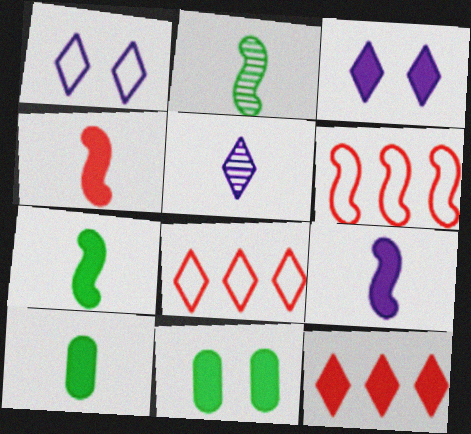[[4, 7, 9], 
[5, 6, 11], 
[9, 11, 12]]